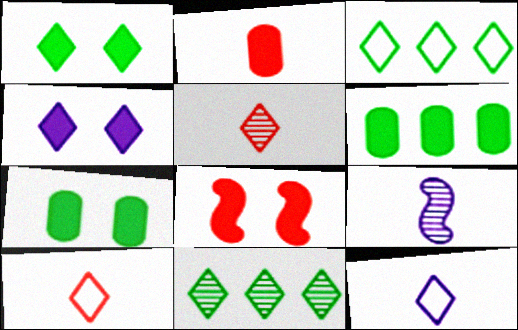[[3, 4, 5], 
[4, 7, 8], 
[4, 10, 11]]